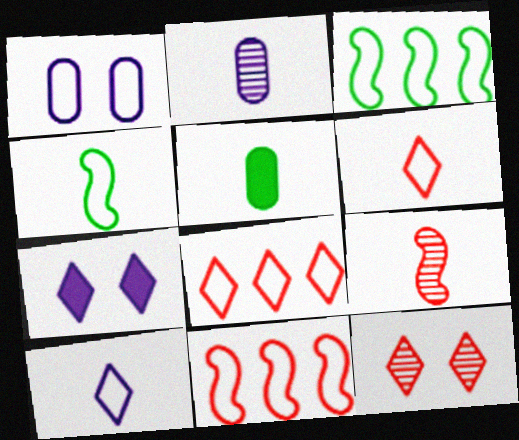[[1, 3, 6], 
[1, 4, 8], 
[5, 9, 10]]